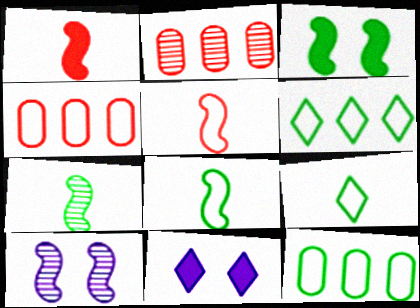[[2, 8, 11], 
[4, 7, 11]]